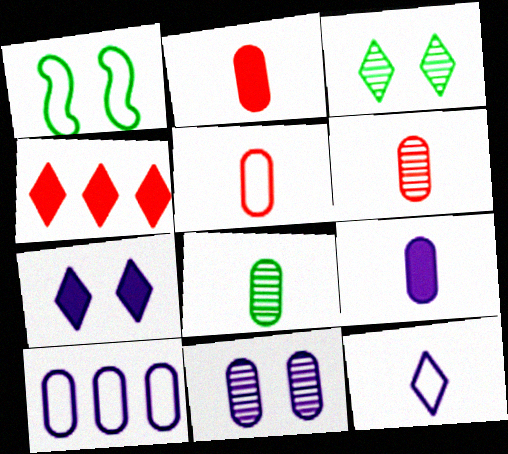[[2, 5, 6], 
[3, 4, 12], 
[5, 8, 9], 
[9, 10, 11]]